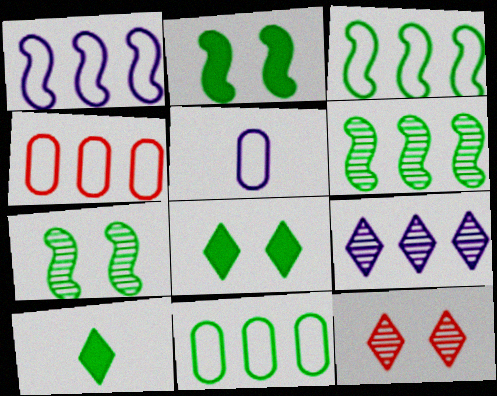[[7, 10, 11]]